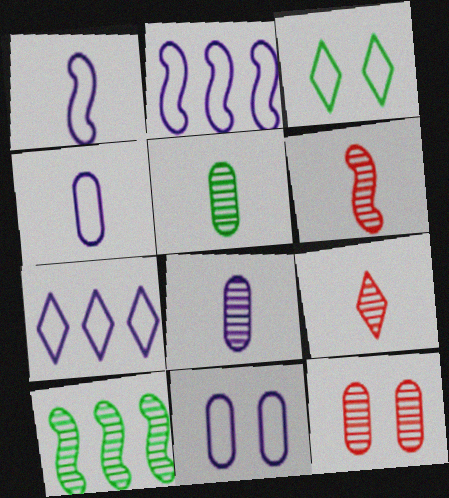[[1, 7, 11]]